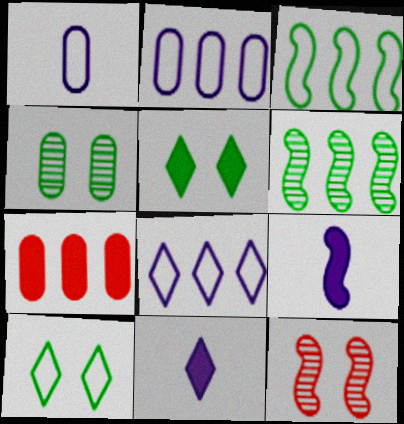[[1, 4, 7], 
[3, 9, 12], 
[5, 7, 9], 
[6, 7, 8]]